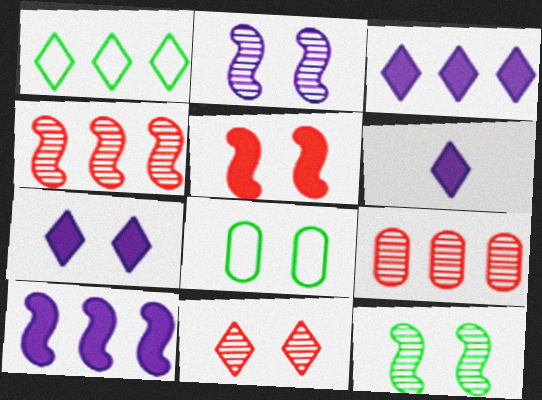[[1, 6, 11], 
[1, 9, 10], 
[3, 6, 7], 
[4, 6, 8]]